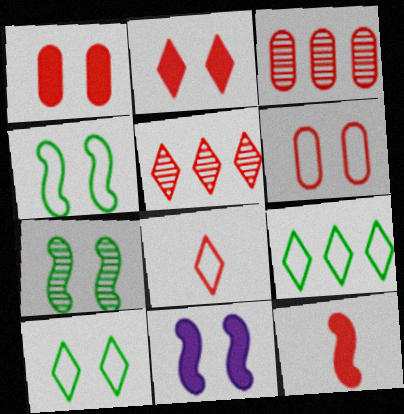[[2, 5, 8], 
[5, 6, 12]]